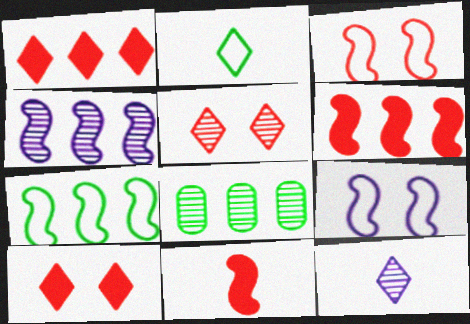[[4, 6, 7]]